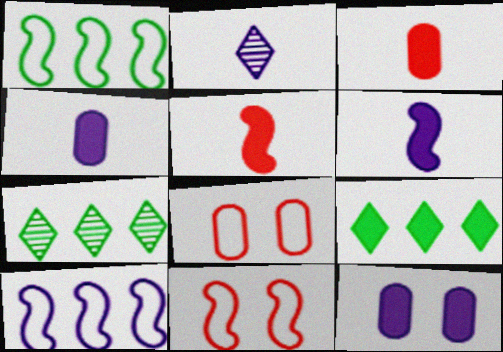[[2, 10, 12], 
[4, 7, 11], 
[5, 9, 12], 
[6, 7, 8]]